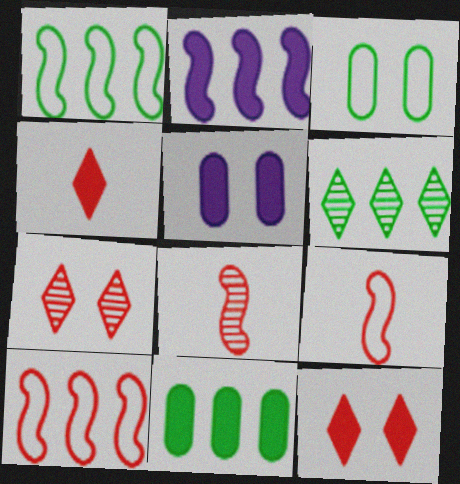[[1, 6, 11], 
[5, 6, 9]]